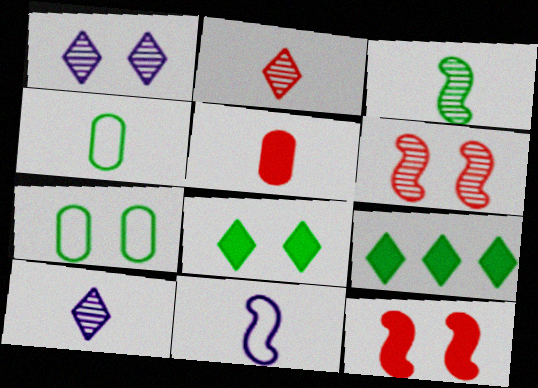[[1, 7, 12], 
[3, 7, 9]]